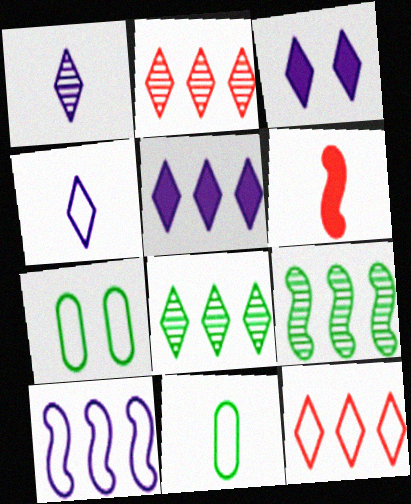[[1, 6, 11], 
[5, 8, 12]]